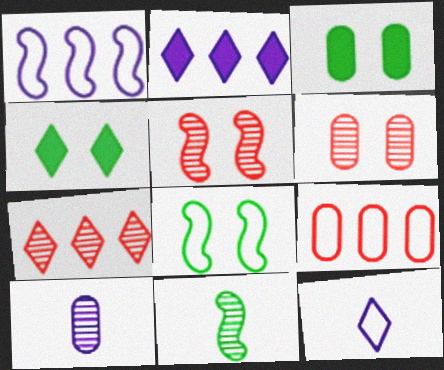[[3, 9, 10], 
[4, 7, 12], 
[8, 9, 12]]